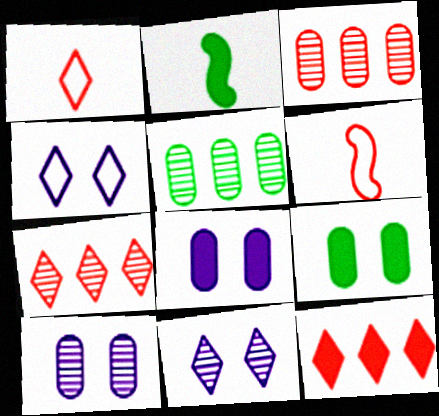[[2, 3, 4], 
[2, 8, 12]]